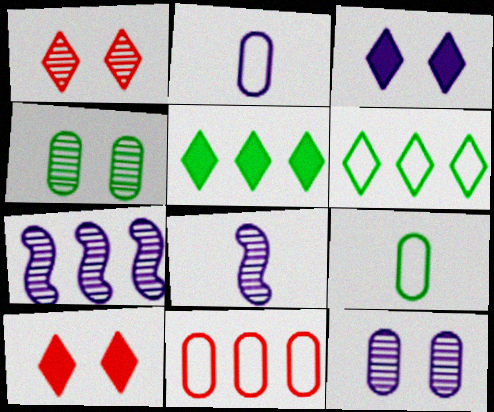[[2, 3, 7], 
[5, 7, 11], 
[7, 9, 10]]